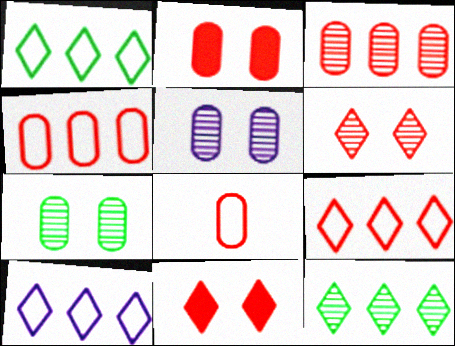[[1, 9, 10], 
[2, 3, 8]]